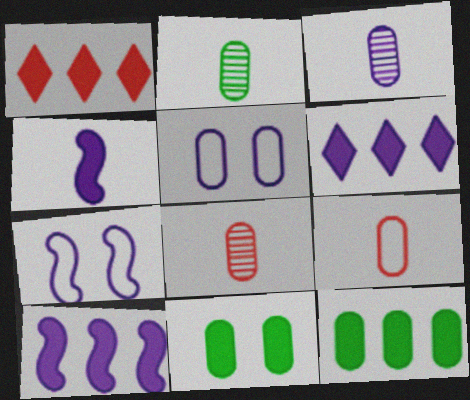[[1, 2, 7], 
[1, 4, 11], 
[1, 10, 12], 
[2, 3, 8], 
[3, 6, 7], 
[5, 8, 12]]